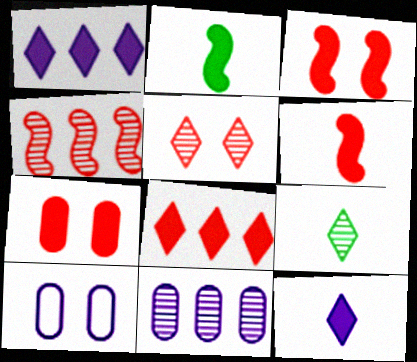[[1, 2, 7], 
[6, 7, 8]]